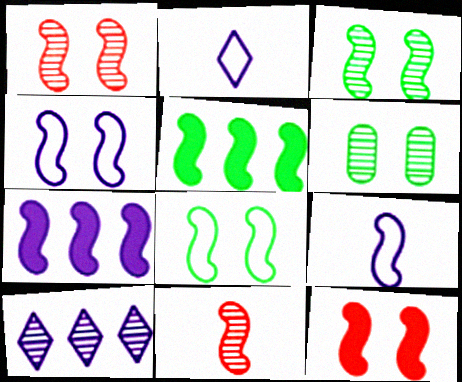[[1, 5, 9], 
[3, 4, 12], 
[4, 5, 11], 
[6, 10, 11], 
[7, 8, 11]]